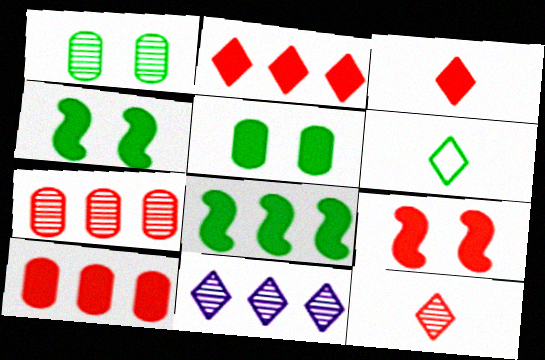[[1, 6, 8], 
[3, 9, 10]]